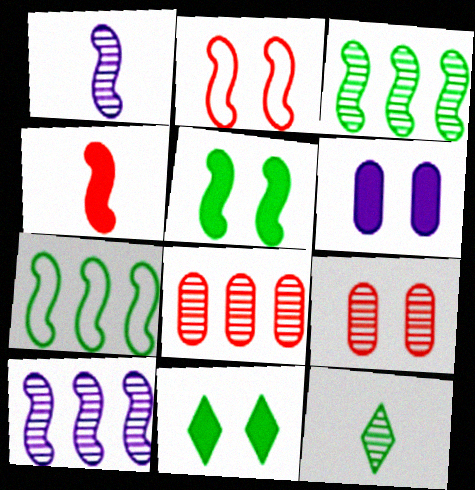[[9, 10, 12]]